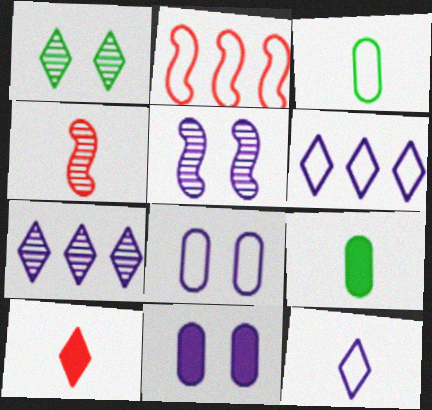[[1, 6, 10], 
[4, 9, 12]]